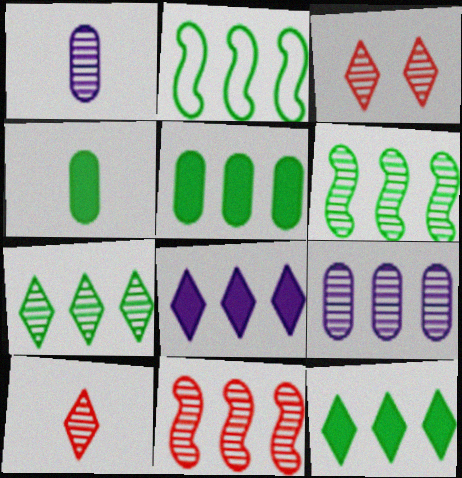[[1, 3, 6], 
[2, 5, 7], 
[7, 9, 11]]